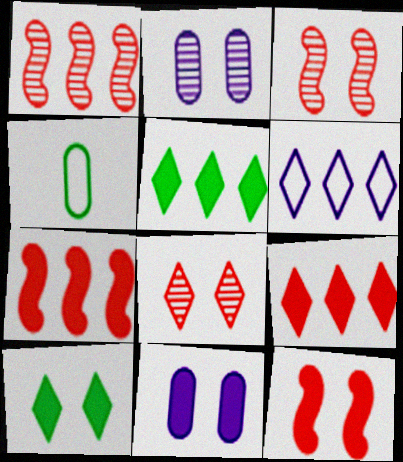[[10, 11, 12]]